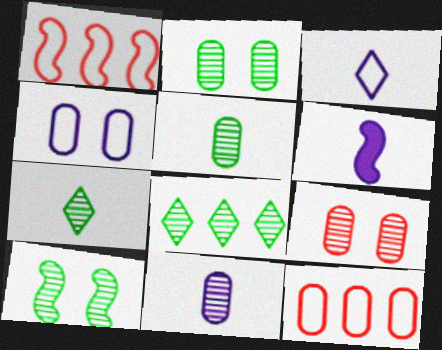[[1, 6, 10], 
[3, 6, 11], 
[5, 8, 10]]